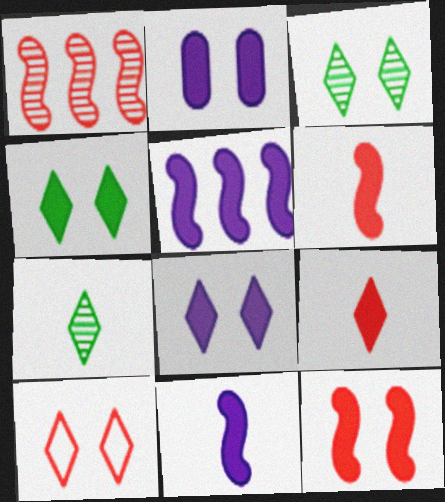[[2, 4, 12], 
[3, 8, 10]]